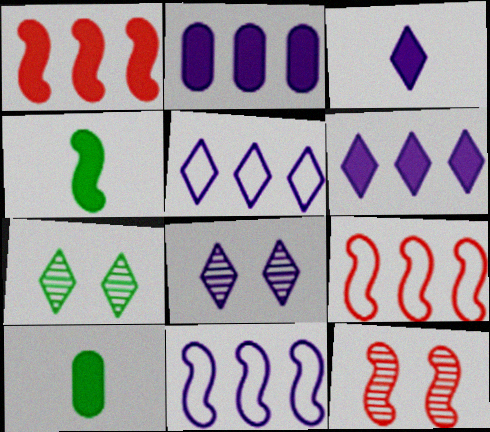[[3, 5, 8], 
[4, 11, 12], 
[5, 10, 12], 
[8, 9, 10]]